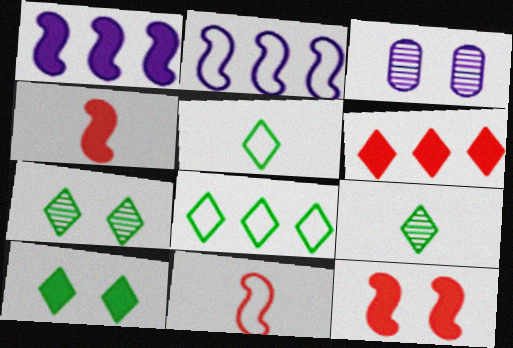[[3, 4, 8], 
[8, 9, 10]]